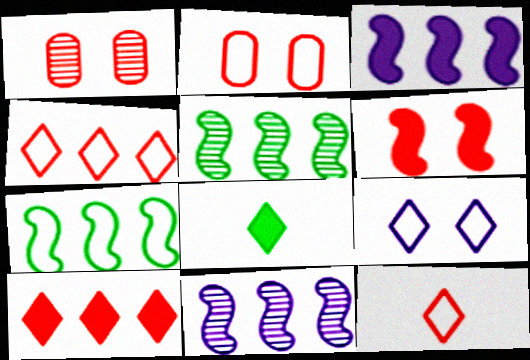[[2, 8, 11]]